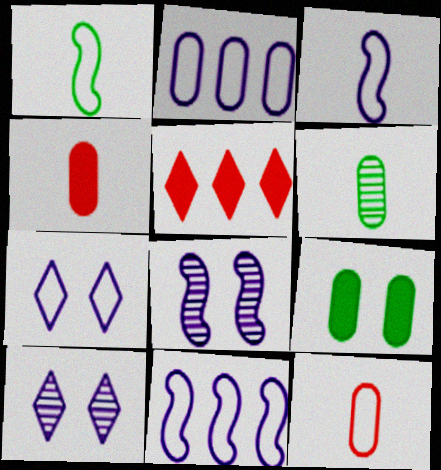[[2, 3, 7]]